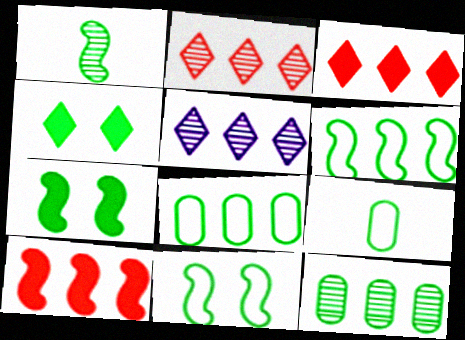[[1, 4, 8], 
[1, 6, 7], 
[5, 8, 10]]